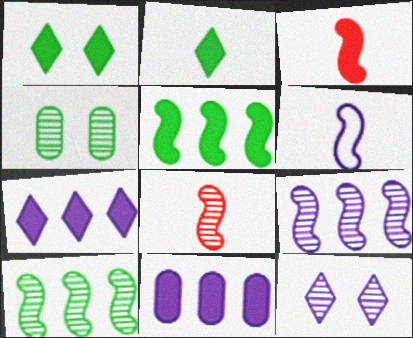[[1, 3, 11], 
[6, 11, 12]]